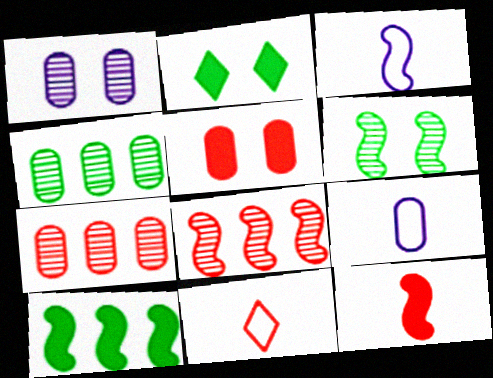[[1, 10, 11], 
[2, 3, 7], 
[2, 8, 9], 
[4, 5, 9], 
[5, 8, 11]]